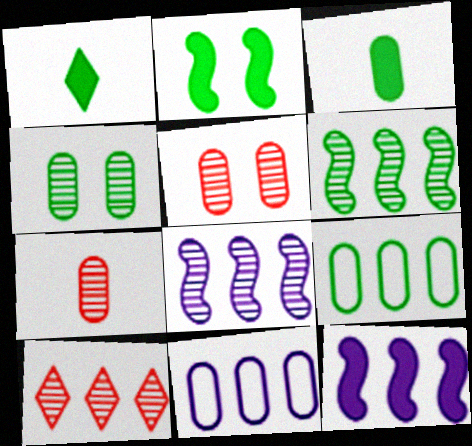[[3, 4, 9], 
[3, 5, 11], 
[9, 10, 12]]